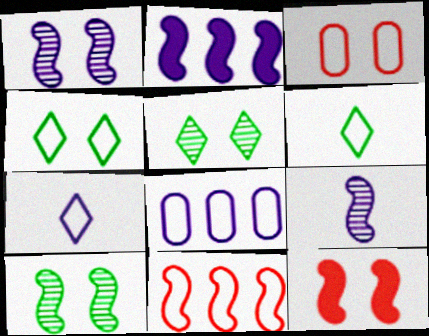[]